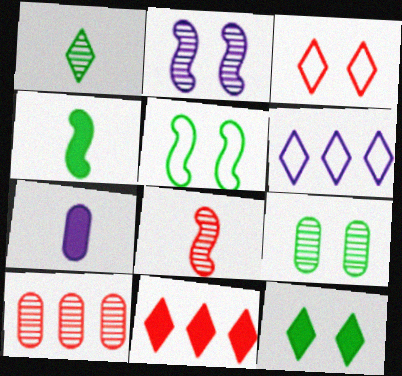[[1, 2, 10], 
[2, 6, 7], 
[5, 9, 12]]